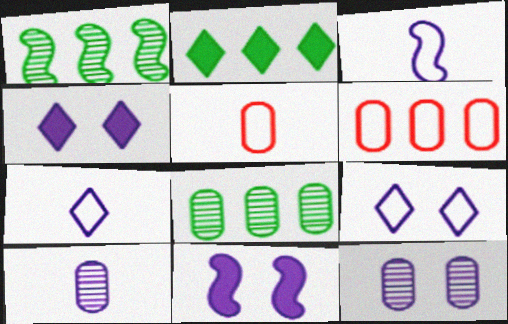[[1, 4, 5], 
[9, 11, 12]]